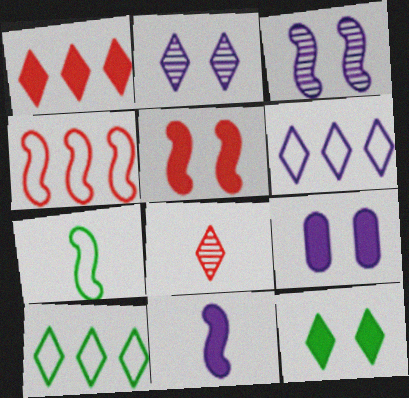[[5, 9, 12], 
[6, 8, 12]]